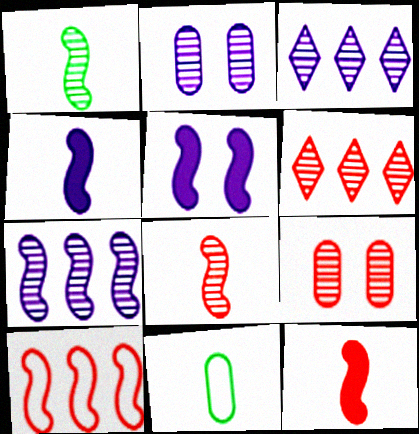[[1, 2, 6], 
[1, 3, 9], 
[1, 5, 10], 
[5, 6, 11], 
[6, 8, 9]]